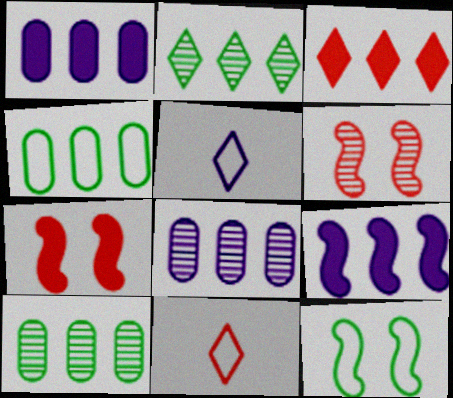[[5, 7, 10]]